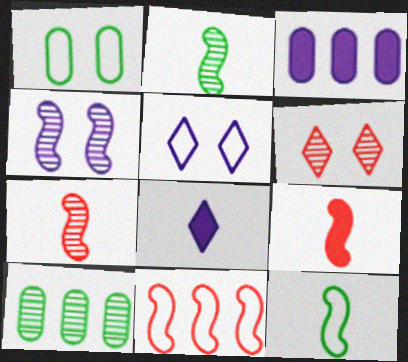[[3, 6, 12], 
[5, 9, 10]]